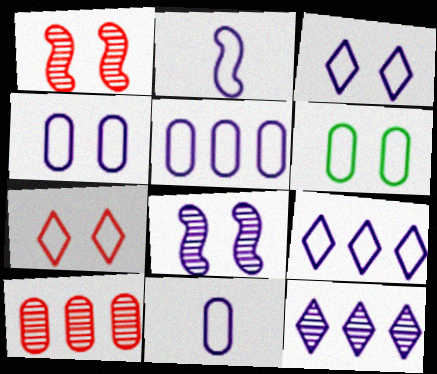[[2, 3, 5], 
[2, 4, 9], 
[4, 5, 11]]